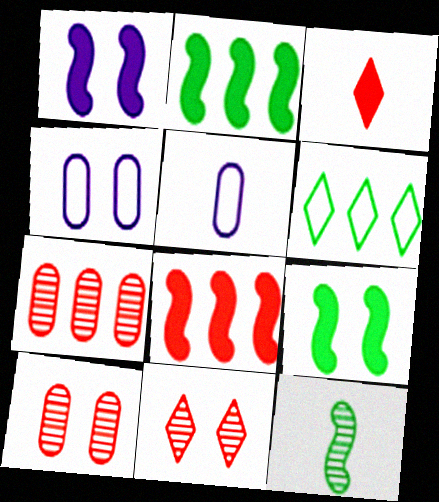[[2, 5, 11], 
[3, 5, 12], 
[4, 9, 11]]